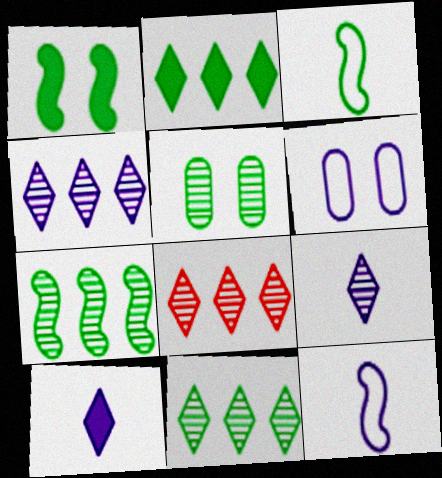[[1, 3, 7], 
[2, 3, 5], 
[4, 8, 11]]